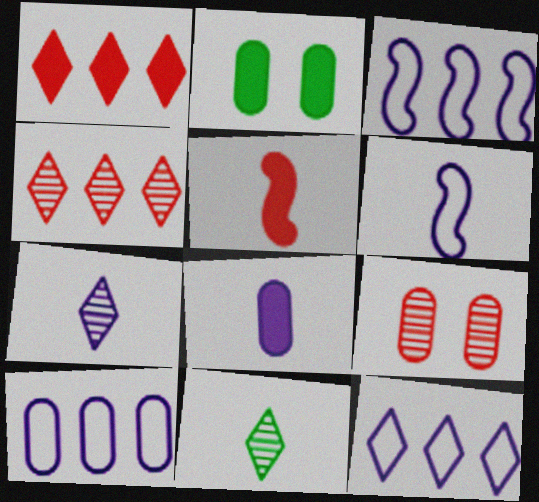[[2, 4, 6], 
[3, 10, 12], 
[6, 7, 8]]